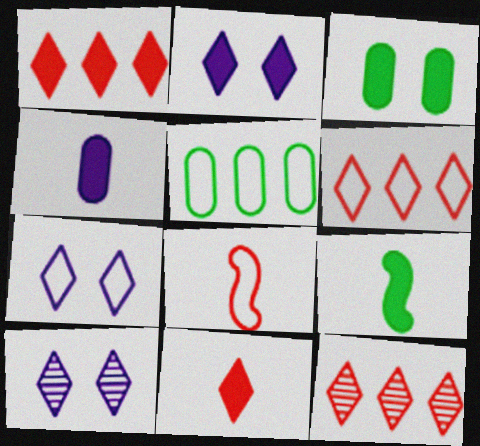[[1, 6, 12], 
[2, 7, 10], 
[4, 9, 11], 
[5, 7, 8]]